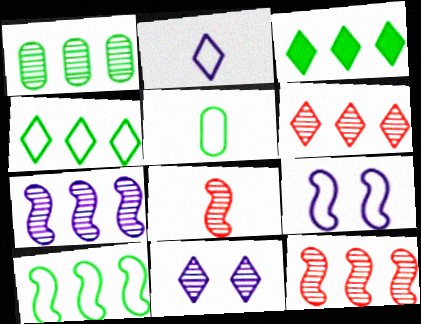[[1, 3, 10], 
[1, 6, 7], 
[1, 8, 11]]